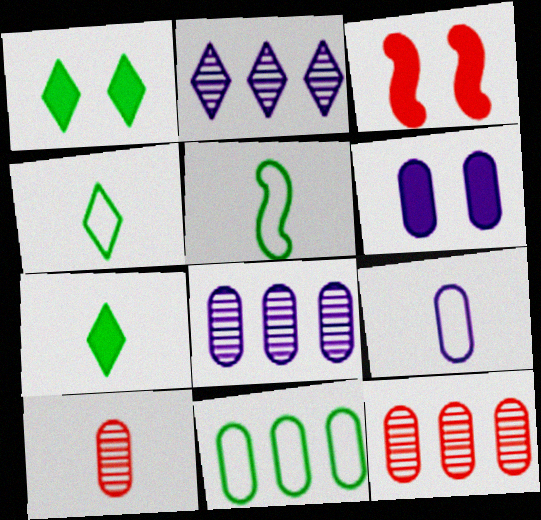[[1, 3, 6], 
[3, 4, 8], 
[6, 8, 9], 
[6, 10, 11]]